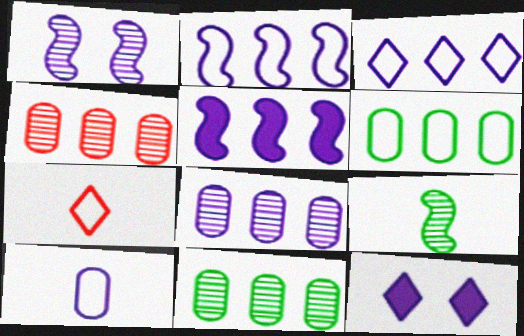[[3, 5, 8], 
[4, 8, 11]]